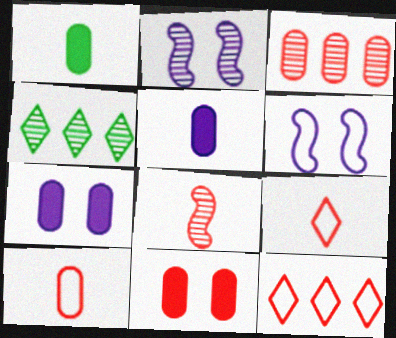[[1, 2, 12], 
[3, 10, 11], 
[8, 11, 12]]